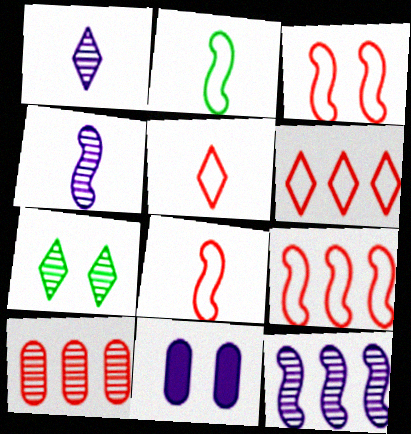[[3, 7, 11], 
[3, 8, 9], 
[4, 7, 10]]